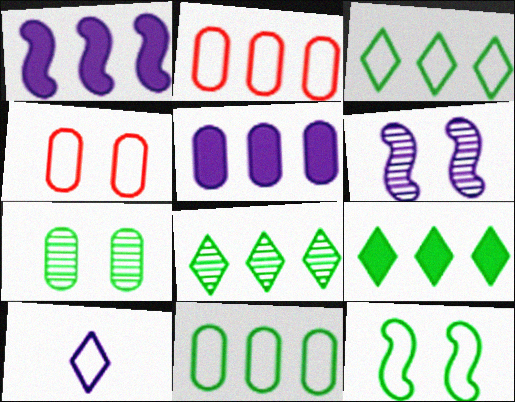[[1, 2, 8], 
[2, 10, 12], 
[3, 8, 9], 
[5, 6, 10]]